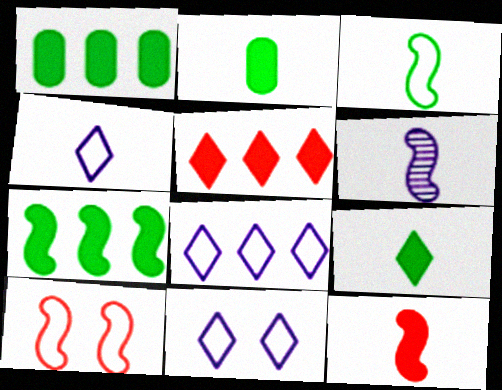[[3, 6, 12], 
[4, 8, 11], 
[6, 7, 10]]